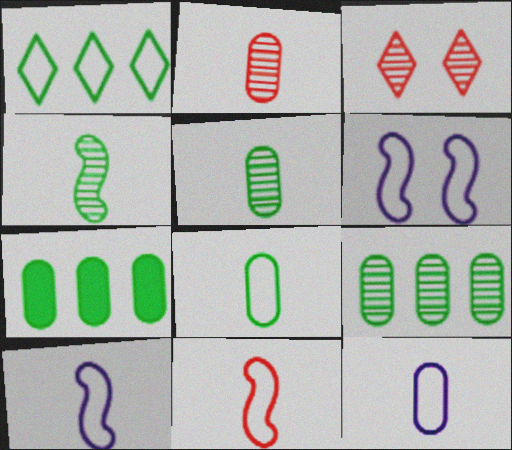[[3, 7, 10]]